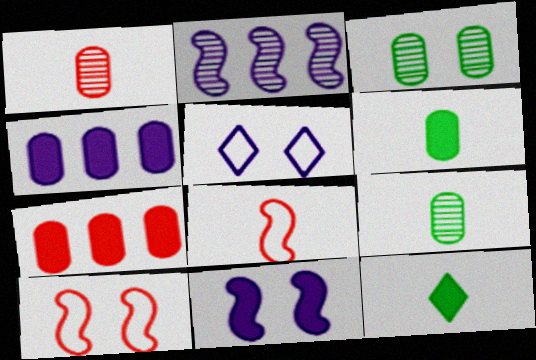[[7, 11, 12]]